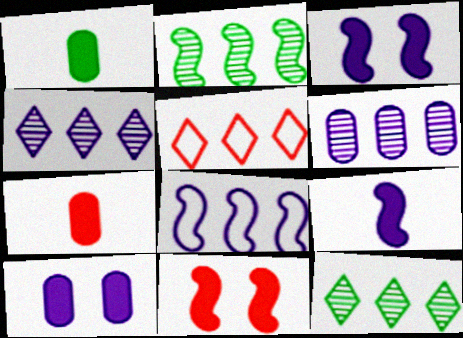[]